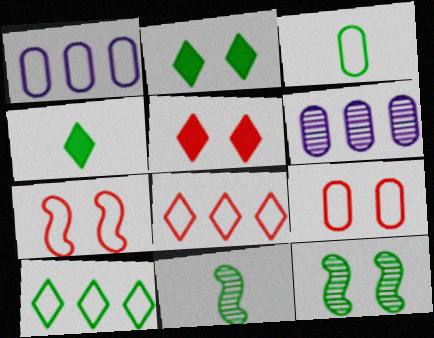[[1, 3, 9], 
[1, 5, 11], 
[3, 4, 11], 
[4, 6, 7]]